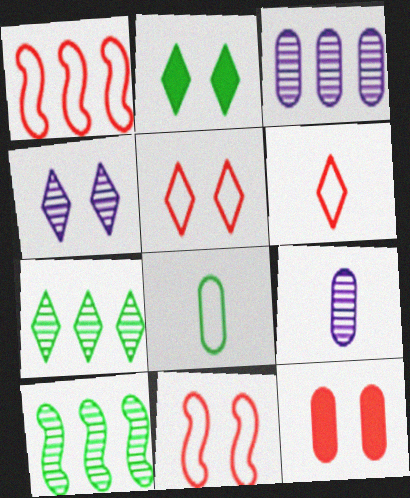[[1, 2, 9], 
[2, 4, 5], 
[2, 8, 10], 
[3, 8, 12]]